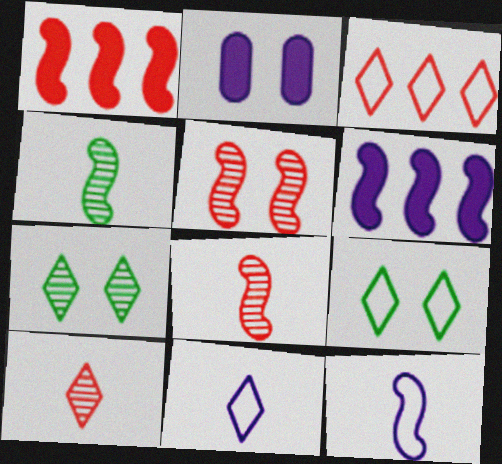[[2, 3, 4], 
[2, 5, 9], 
[3, 9, 11]]